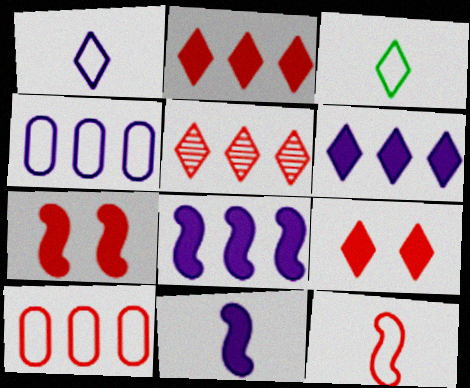[]